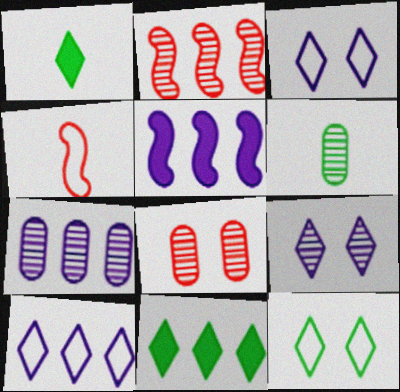[[2, 6, 9], 
[5, 7, 10], 
[6, 7, 8]]